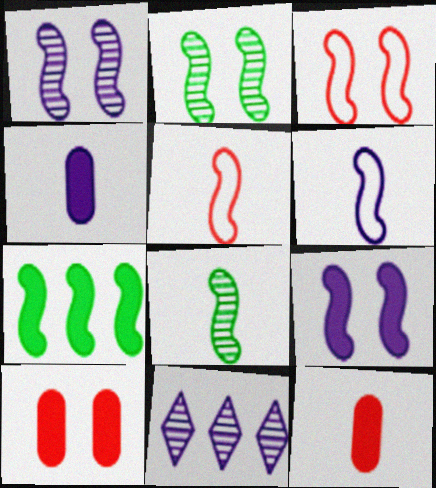[[1, 5, 7], 
[2, 3, 9]]